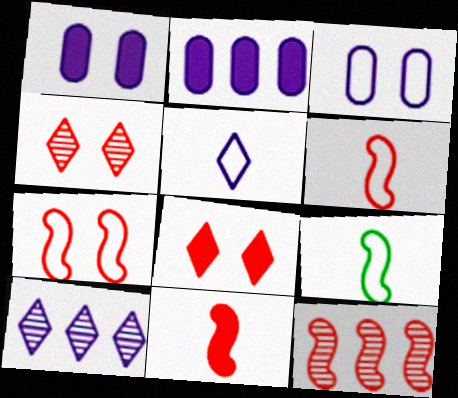[[2, 4, 9], 
[7, 11, 12]]